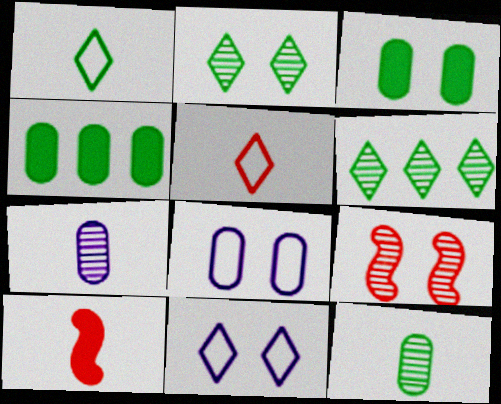[[1, 7, 10], 
[3, 9, 11], 
[6, 7, 9], 
[6, 8, 10]]